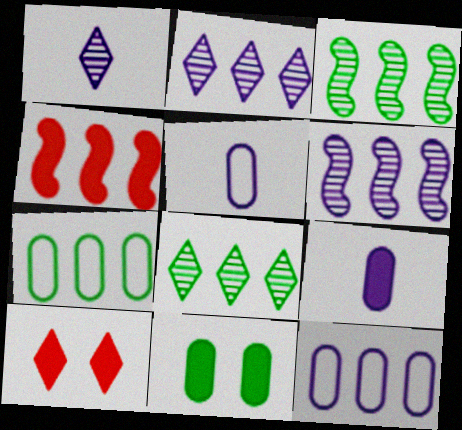[[2, 4, 7], 
[3, 5, 10], 
[4, 8, 12]]